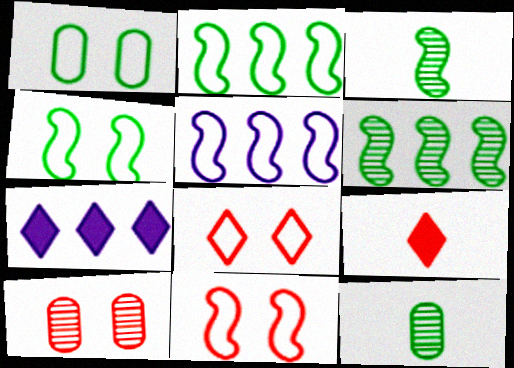[[7, 11, 12]]